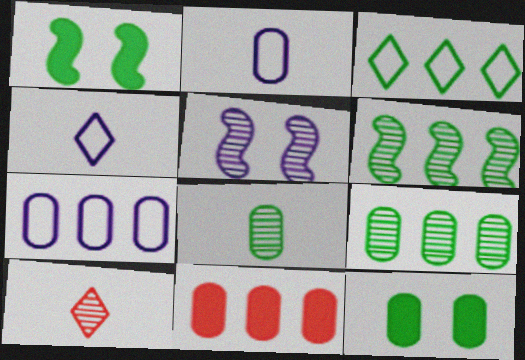[[1, 3, 8], 
[1, 7, 10], 
[5, 9, 10], 
[7, 9, 11]]